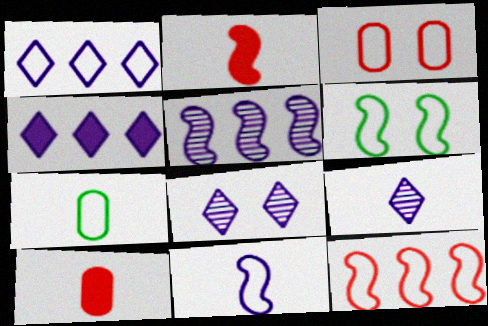[[2, 5, 6], 
[2, 7, 9], 
[6, 11, 12]]